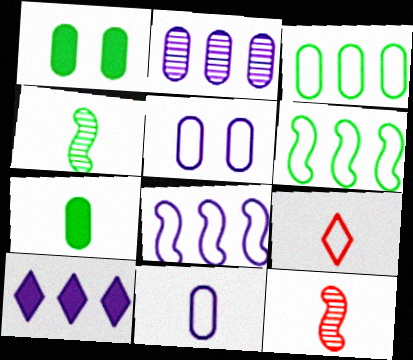[[2, 8, 10], 
[5, 6, 9]]